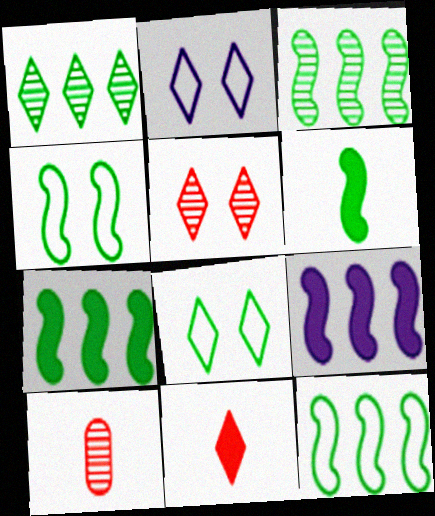[[1, 2, 11], 
[2, 7, 10], 
[3, 4, 6], 
[3, 7, 12], 
[8, 9, 10]]